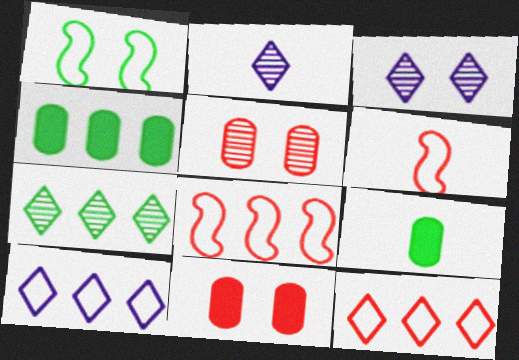[[1, 3, 11], 
[1, 7, 9], 
[2, 6, 9], 
[3, 4, 6], 
[3, 8, 9]]